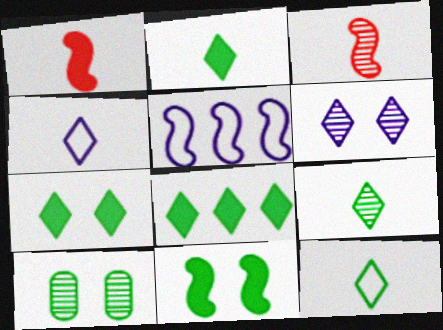[[2, 7, 8], 
[2, 9, 12], 
[3, 5, 11]]